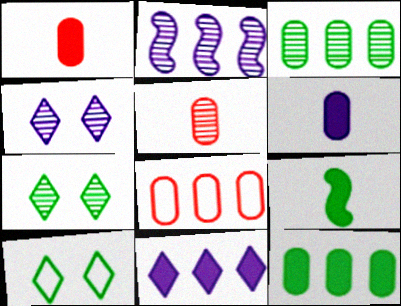[[1, 2, 10], 
[2, 5, 7], 
[3, 9, 10], 
[4, 8, 9]]